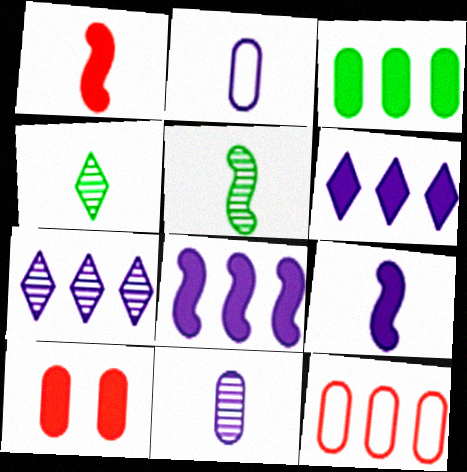[[1, 2, 4]]